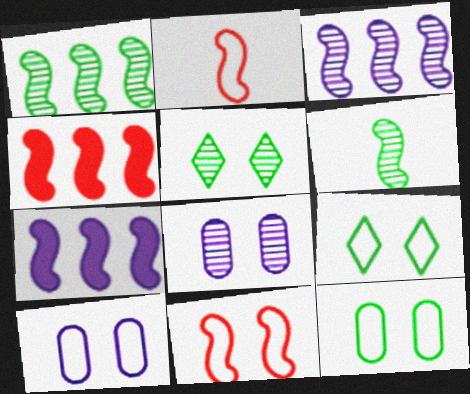[[6, 7, 11], 
[9, 10, 11]]